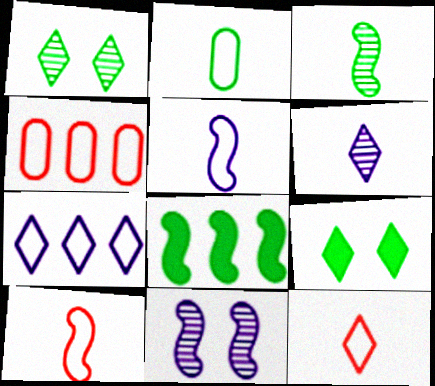[[1, 2, 8], 
[2, 5, 12], 
[8, 10, 11]]